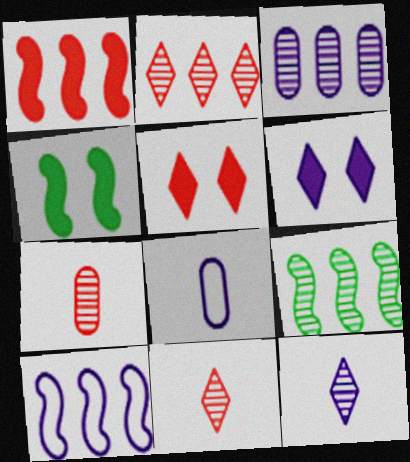[[1, 9, 10], 
[2, 3, 9], 
[2, 4, 8], 
[5, 8, 9]]